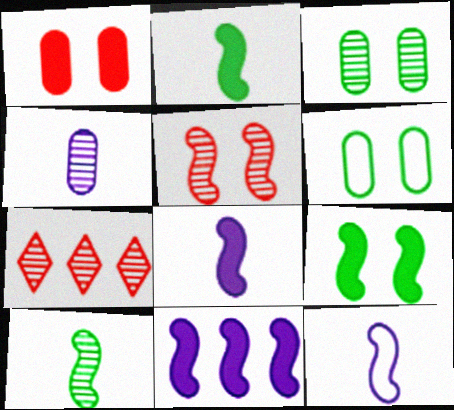[[6, 7, 8]]